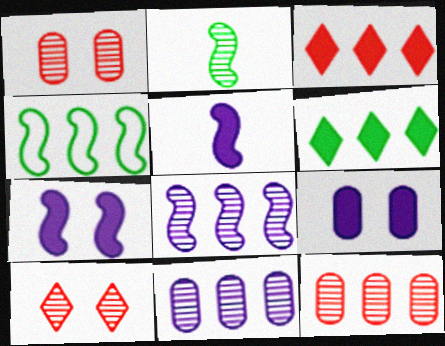[[2, 10, 11], 
[3, 4, 11]]